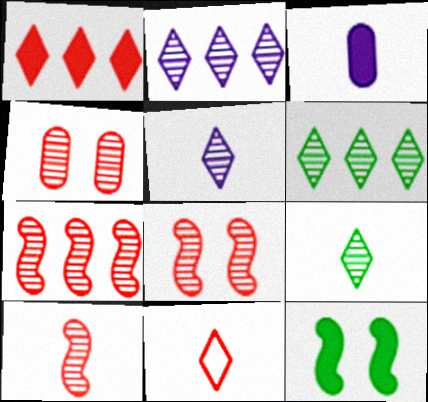[[1, 3, 12], 
[7, 8, 10]]